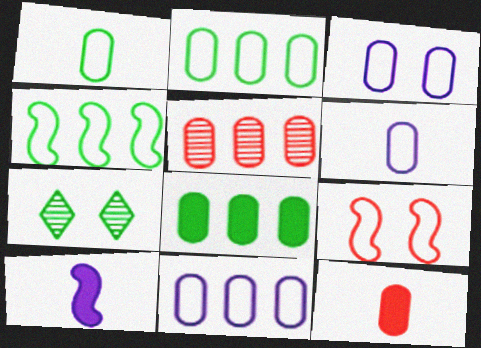[[3, 6, 11], 
[5, 8, 11]]